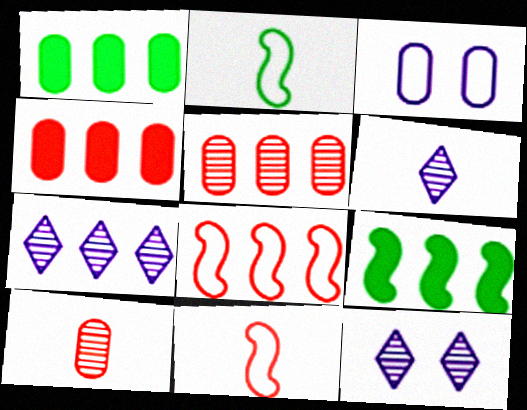[[1, 3, 10], 
[1, 7, 8], 
[1, 11, 12], 
[2, 4, 12], 
[6, 7, 12]]